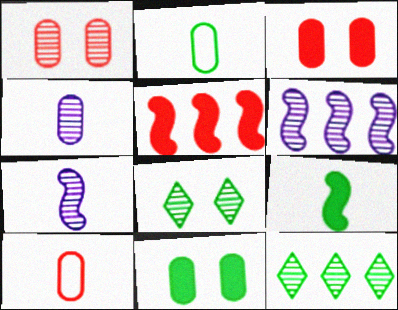[[1, 7, 12]]